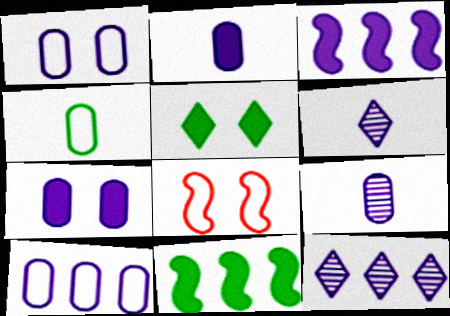[[1, 3, 6], 
[3, 10, 12], 
[7, 9, 10]]